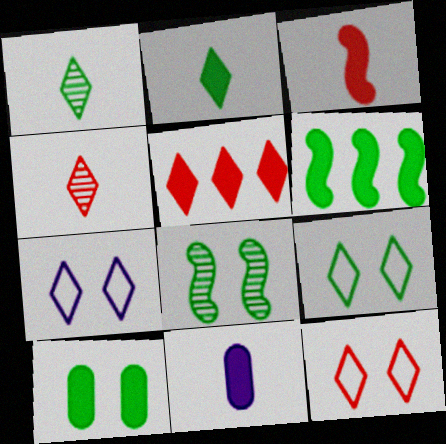[[1, 5, 7], 
[2, 3, 11], 
[2, 6, 10], 
[4, 5, 12], 
[7, 9, 12], 
[8, 9, 10]]